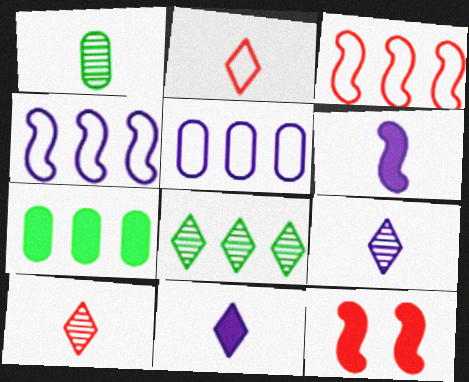[[1, 2, 6], 
[7, 11, 12]]